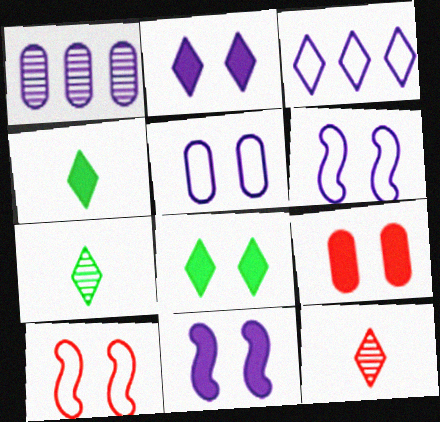[[1, 4, 10], 
[3, 8, 12], 
[8, 9, 11]]